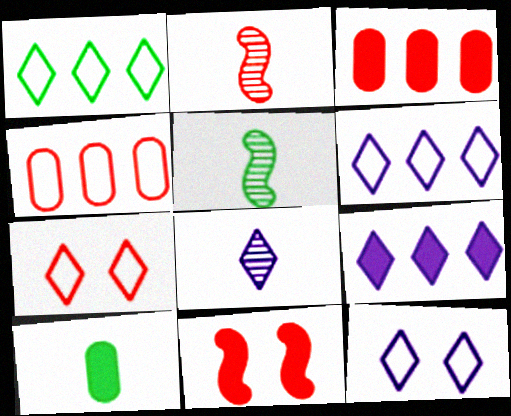[[2, 3, 7], 
[3, 5, 12], 
[8, 9, 12], 
[9, 10, 11]]